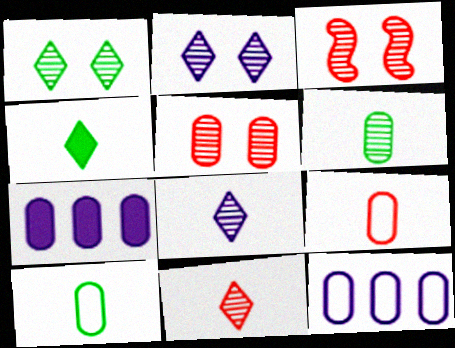[[3, 4, 12], 
[5, 7, 10]]